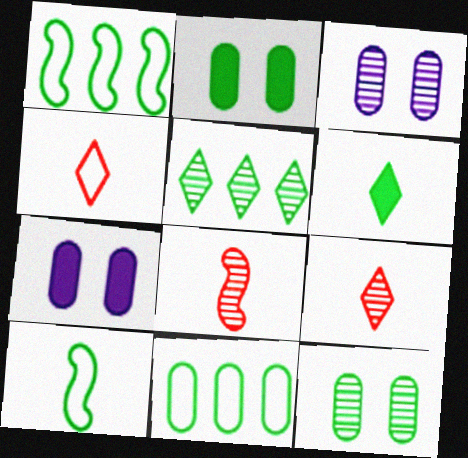[[1, 6, 12], 
[1, 7, 9], 
[2, 5, 10], 
[3, 5, 8]]